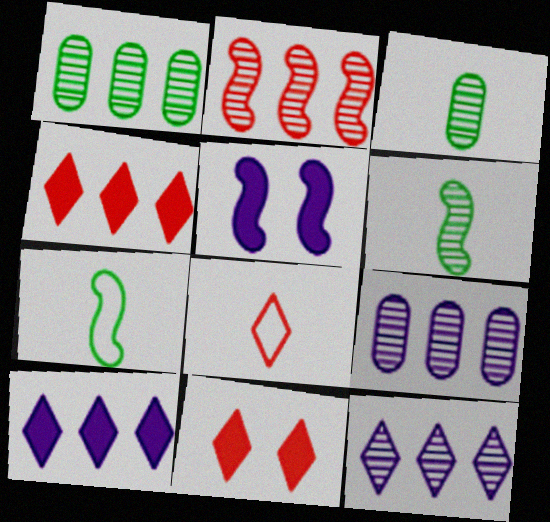[[1, 2, 12], 
[1, 5, 8], 
[2, 5, 7], 
[7, 9, 11]]